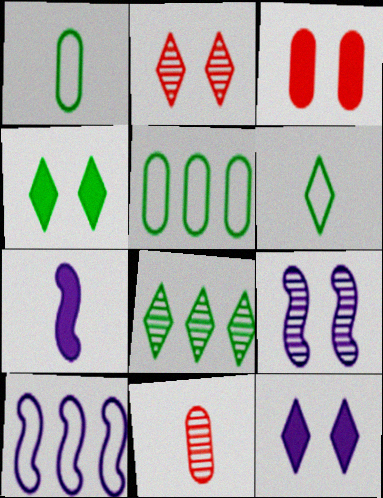[[2, 5, 7], 
[4, 6, 8], 
[4, 10, 11], 
[6, 7, 11], 
[7, 9, 10], 
[8, 9, 11]]